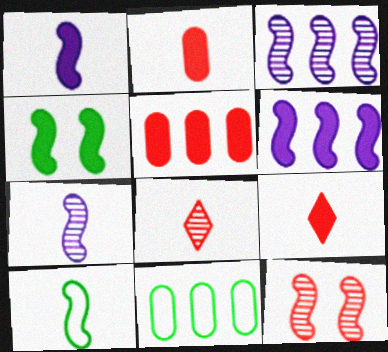[[6, 10, 12]]